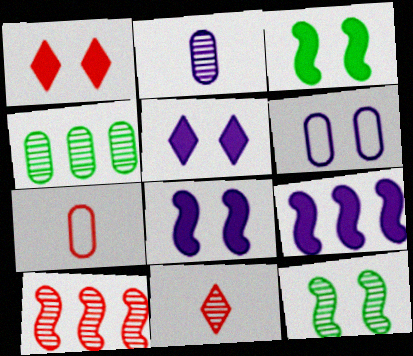[[1, 6, 12], 
[1, 7, 10]]